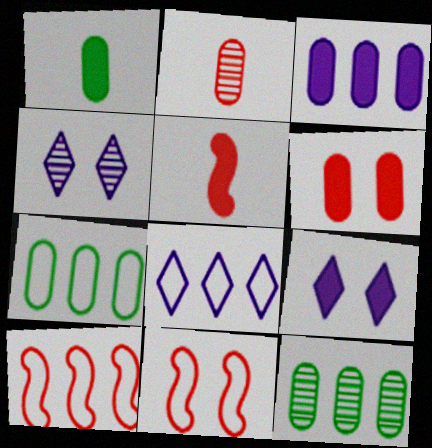[[1, 3, 6], 
[1, 4, 10], 
[4, 5, 7], 
[7, 8, 10]]